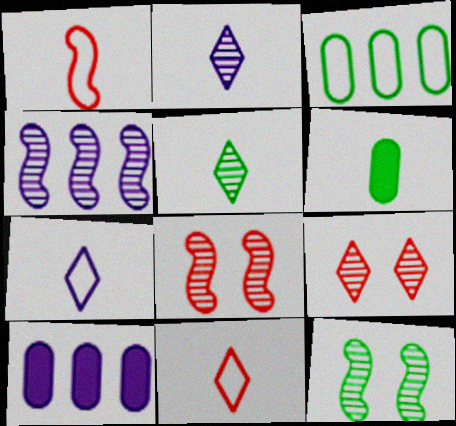[[1, 2, 6], 
[10, 11, 12]]